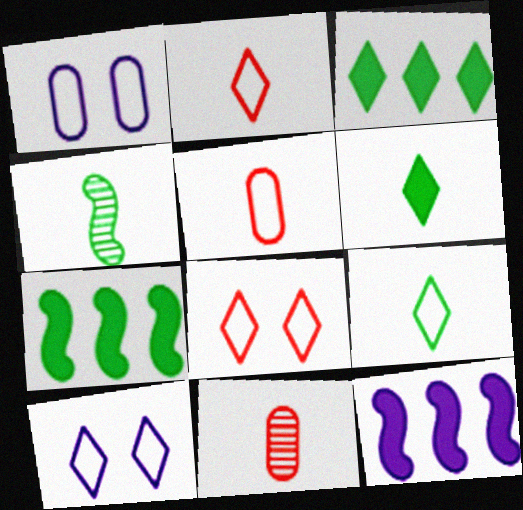[[7, 10, 11]]